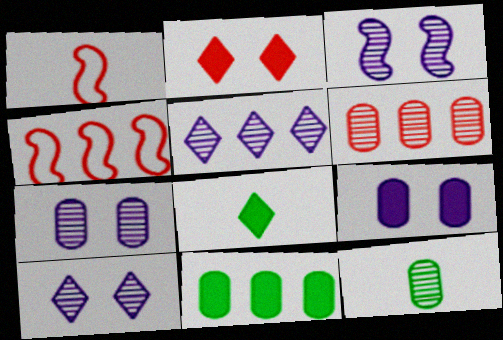[[1, 2, 6], 
[1, 10, 11], 
[3, 7, 10], 
[4, 5, 11], 
[4, 7, 8], 
[6, 7, 12]]